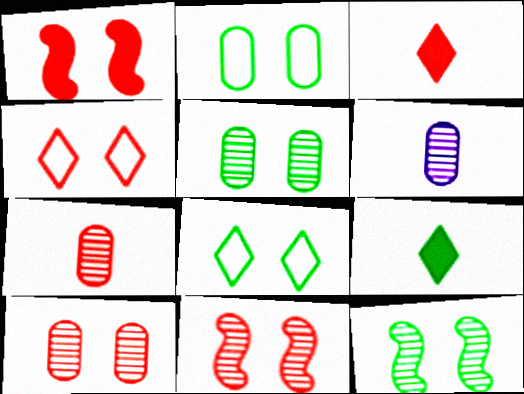[[1, 4, 10]]